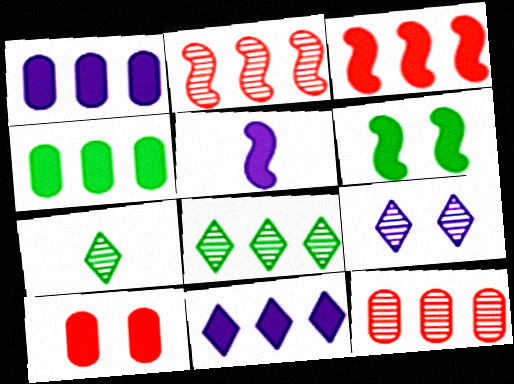[[3, 4, 11], 
[3, 5, 6]]